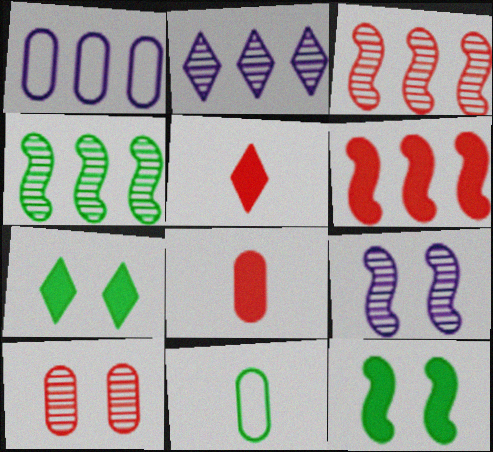[[4, 7, 11]]